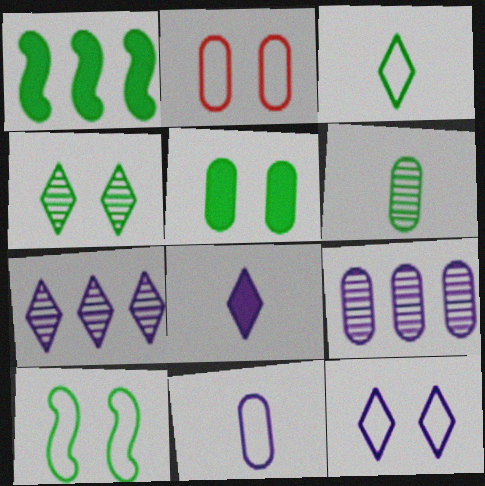[[2, 10, 12], 
[4, 5, 10], 
[7, 8, 12]]